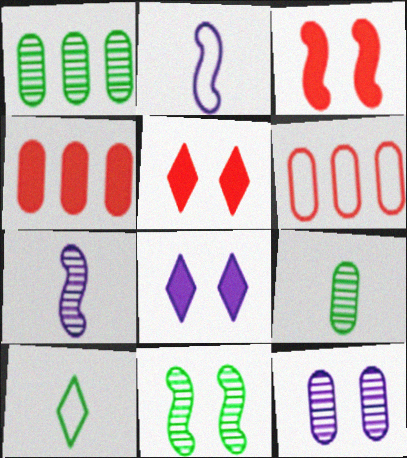[[1, 2, 5]]